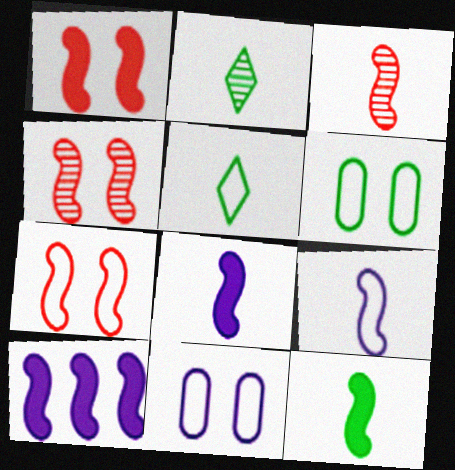[[1, 4, 7], 
[1, 10, 12], 
[3, 9, 12]]